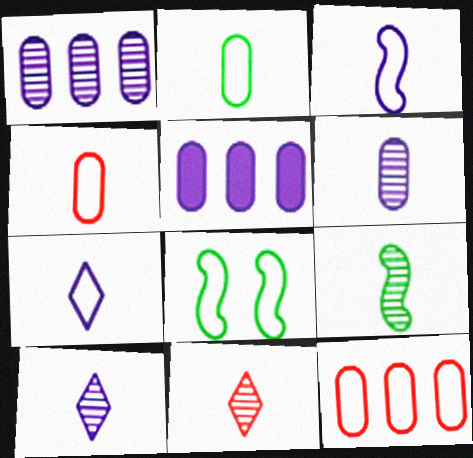[[5, 8, 11], 
[6, 9, 11], 
[7, 8, 12]]